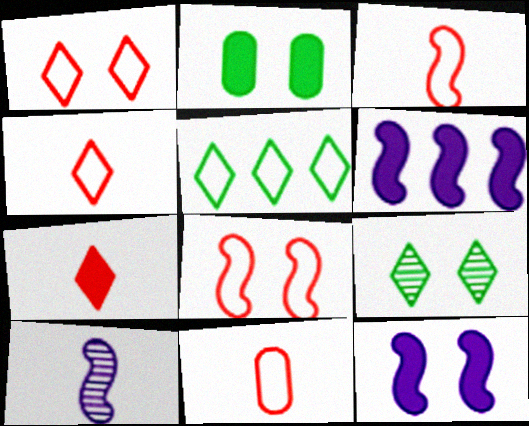[[2, 6, 7], 
[3, 4, 11], 
[6, 9, 11]]